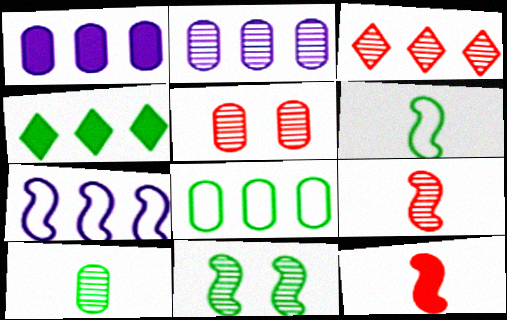[[2, 5, 10], 
[3, 5, 9], 
[7, 11, 12]]